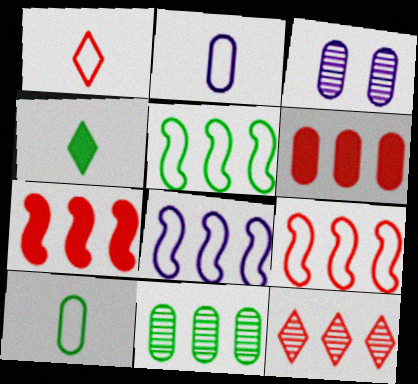[[3, 4, 9], 
[3, 6, 10], 
[5, 8, 9], 
[6, 9, 12]]